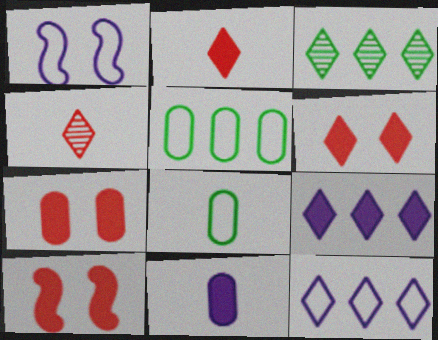[[6, 7, 10]]